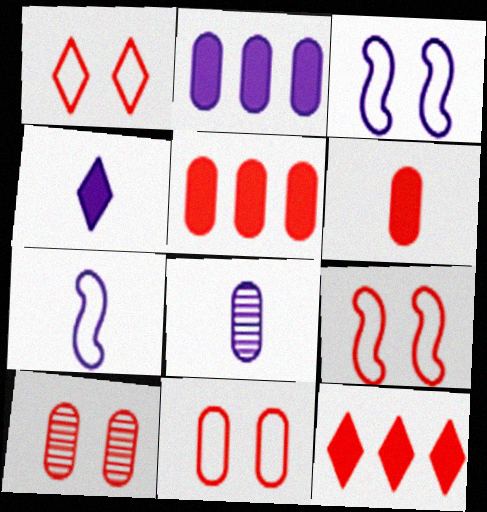[[1, 9, 11], 
[4, 7, 8]]